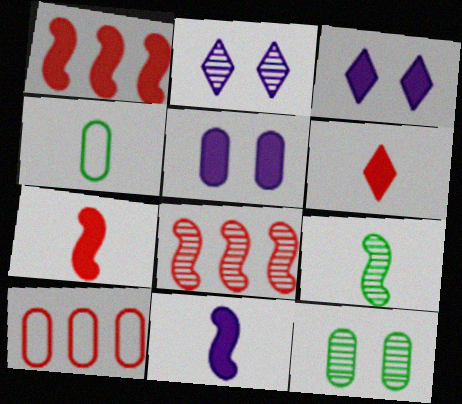[[1, 2, 4], 
[3, 4, 8], 
[3, 9, 10]]